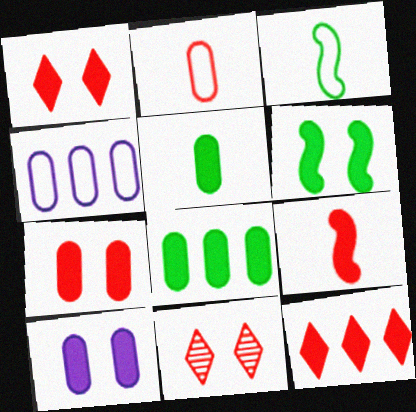[[1, 6, 10], 
[7, 9, 12]]